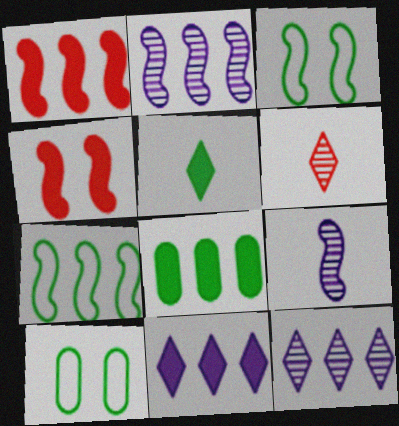[[1, 2, 7], 
[1, 3, 9], 
[1, 8, 11], 
[4, 7, 9]]